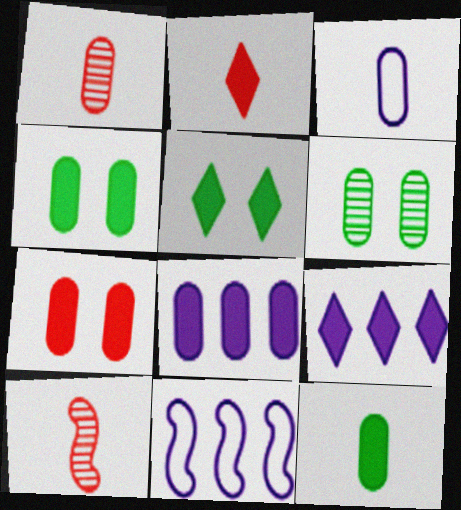[[1, 3, 12], 
[1, 5, 11], 
[2, 5, 9], 
[2, 6, 11], 
[7, 8, 12]]